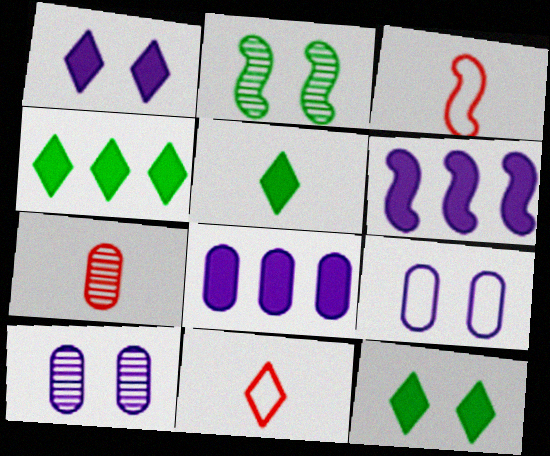[[2, 3, 6], 
[2, 8, 11], 
[3, 4, 10], 
[4, 5, 12]]